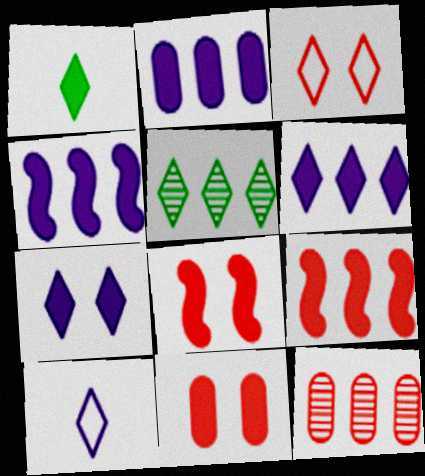[[1, 2, 8], 
[1, 4, 11], 
[2, 4, 6]]